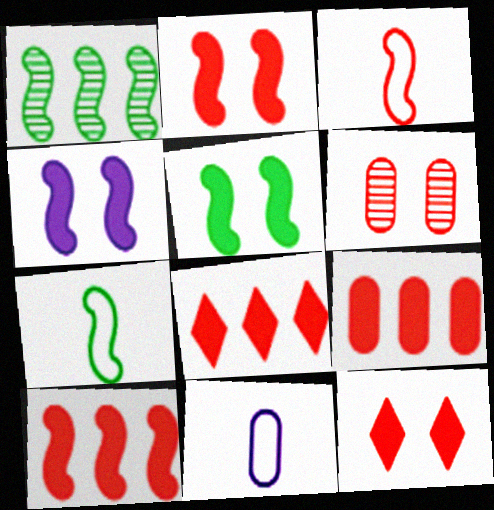[[1, 3, 4], 
[1, 5, 7], 
[1, 11, 12], 
[2, 4, 5], 
[3, 6, 8], 
[8, 9, 10]]